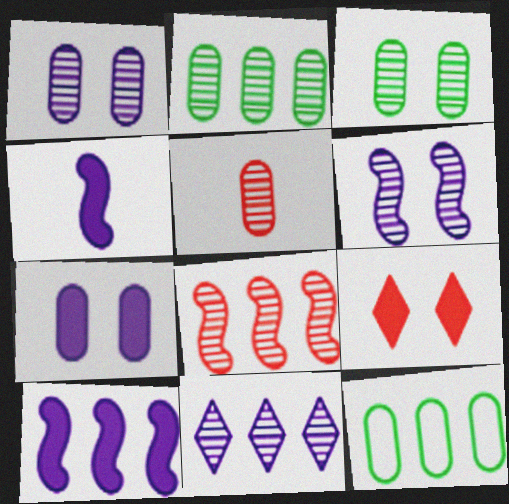[[1, 2, 5], 
[2, 8, 11], 
[5, 7, 12]]